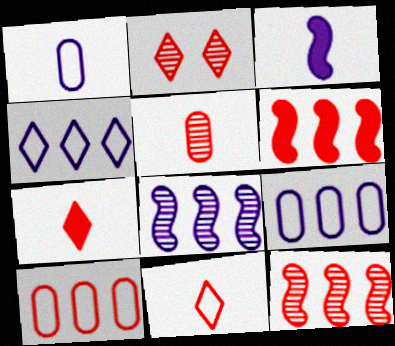[[2, 5, 12]]